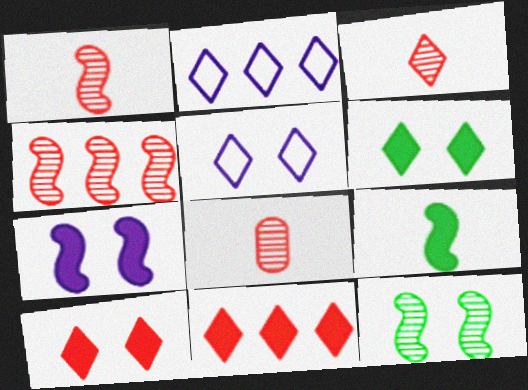[[1, 3, 8], 
[2, 3, 6]]